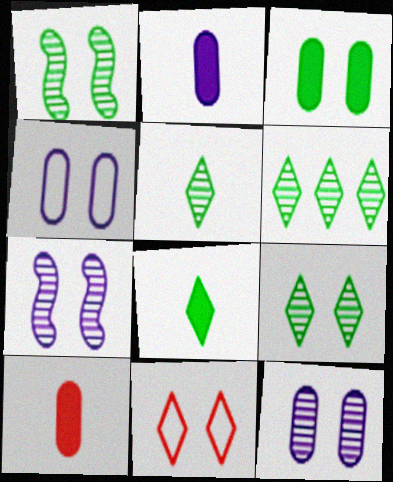[[3, 7, 11], 
[5, 6, 9]]